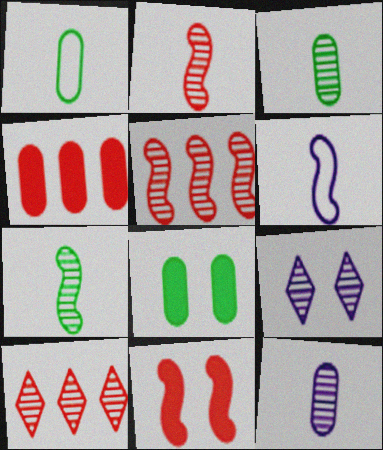[[3, 5, 9], 
[6, 8, 10]]